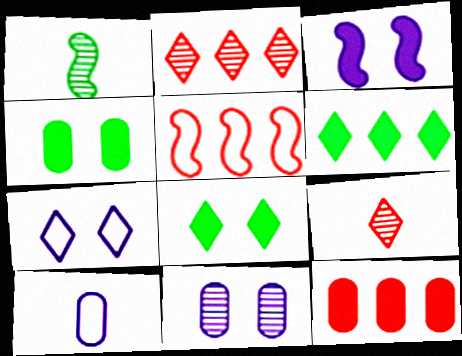[[1, 2, 11], 
[1, 3, 5], 
[1, 7, 12], 
[2, 5, 12], 
[3, 7, 11], 
[6, 7, 9]]